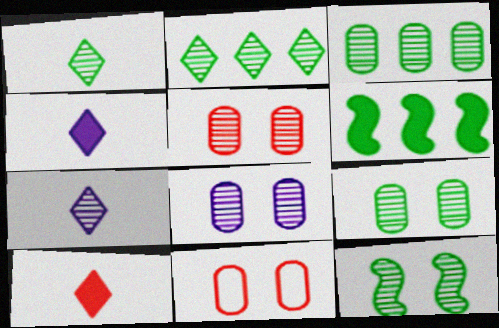[[1, 3, 12], 
[5, 8, 9], 
[6, 7, 11]]